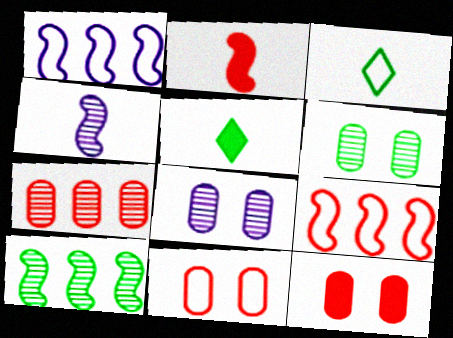[[1, 3, 11], 
[5, 8, 9]]